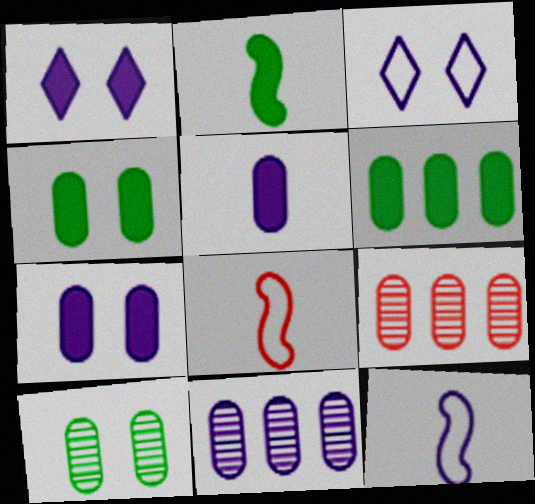[[1, 11, 12], 
[2, 3, 9]]